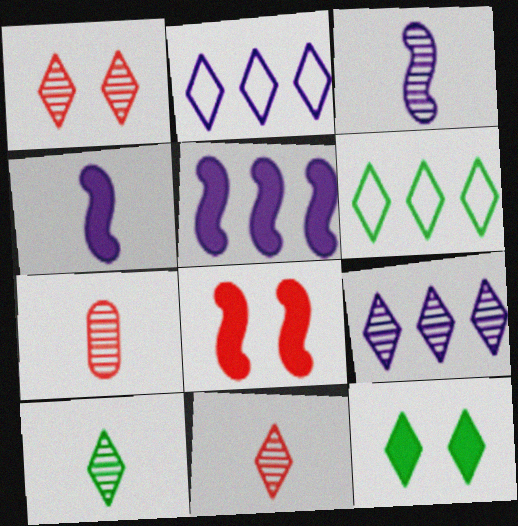[[1, 9, 10], 
[2, 11, 12], 
[3, 7, 10], 
[6, 10, 12]]